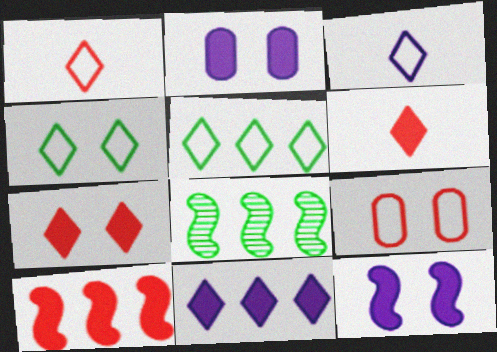[[1, 2, 8]]